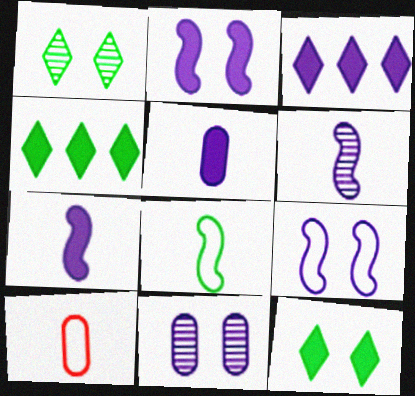[[2, 3, 5]]